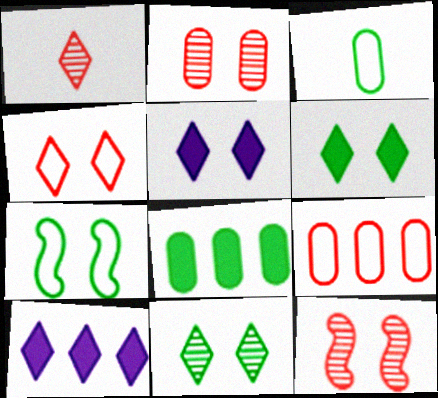[[2, 5, 7], 
[3, 10, 12], 
[4, 5, 11]]